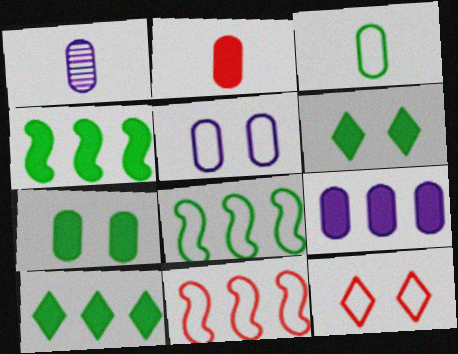[[1, 2, 3], 
[1, 4, 12], 
[1, 5, 9], 
[1, 6, 11], 
[2, 7, 9]]